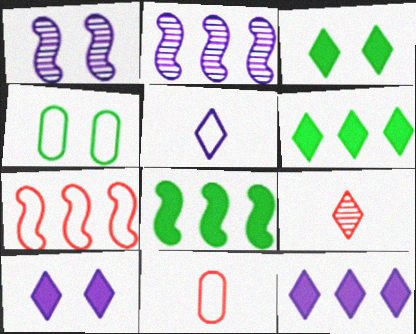[[1, 6, 11], 
[2, 3, 11], 
[2, 7, 8], 
[4, 5, 7]]